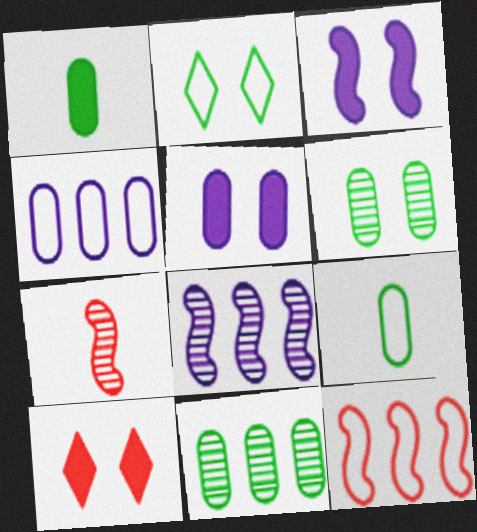[[8, 9, 10]]